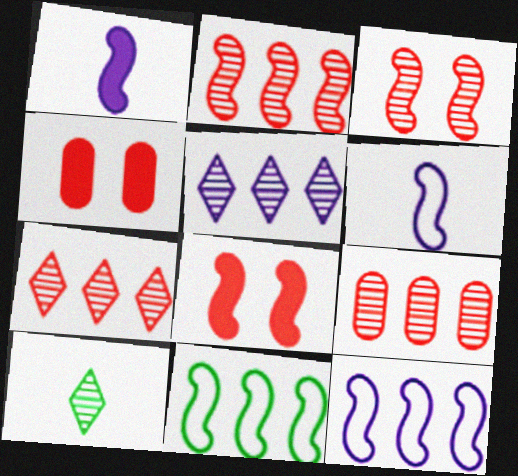[[1, 3, 11], 
[2, 7, 9], 
[4, 10, 12]]